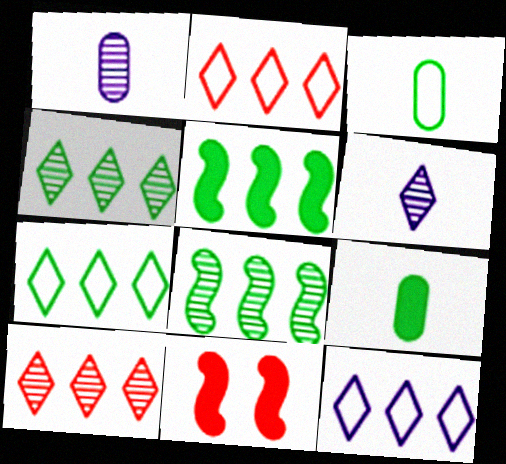[[1, 7, 11], 
[2, 7, 12]]